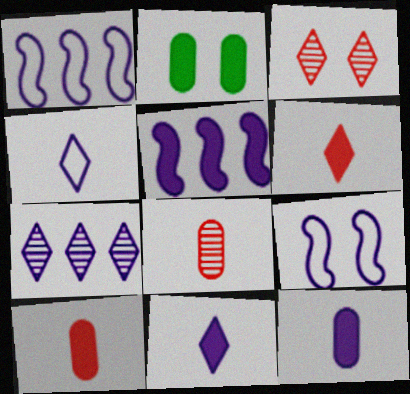[[2, 3, 9], 
[2, 5, 6], 
[7, 9, 12]]